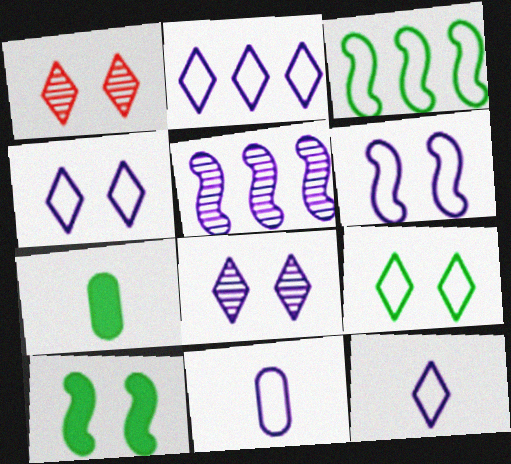[[2, 4, 12], 
[2, 6, 11]]